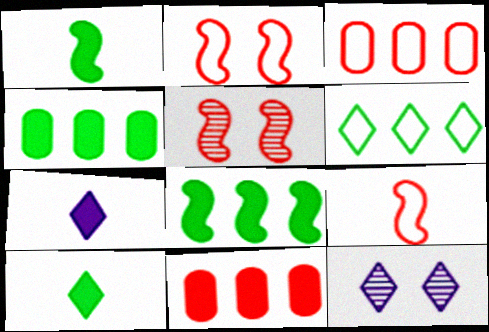[[1, 3, 12], 
[4, 9, 12]]